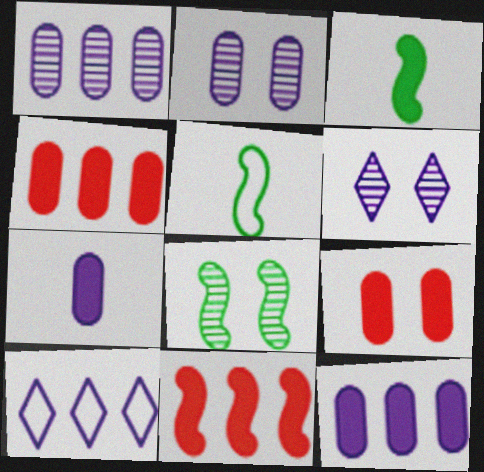[[4, 5, 6]]